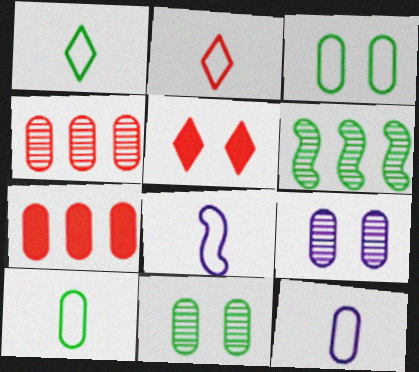[[2, 8, 10], 
[5, 6, 12], 
[7, 9, 10], 
[7, 11, 12]]